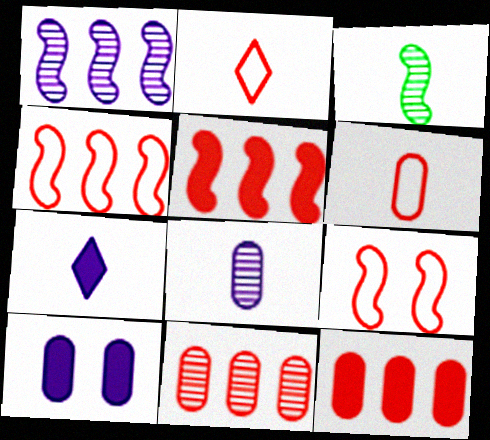[[3, 6, 7]]